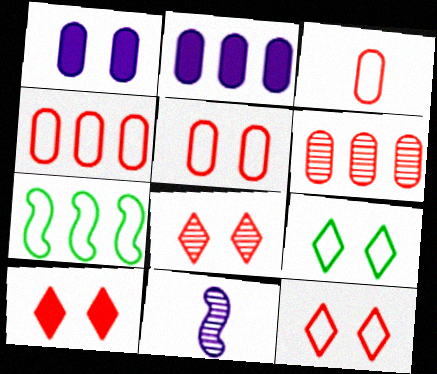[[3, 4, 5], 
[8, 10, 12]]